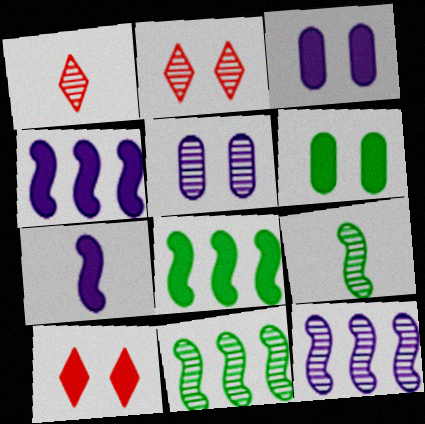[[1, 5, 11]]